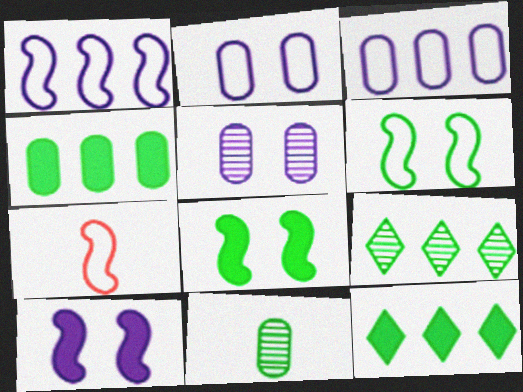[[1, 6, 7], 
[5, 7, 12], 
[6, 11, 12]]